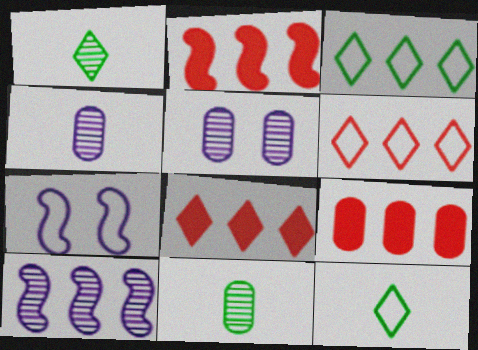[[1, 7, 9], 
[2, 5, 12], 
[2, 8, 9], 
[3, 9, 10], 
[7, 8, 11]]